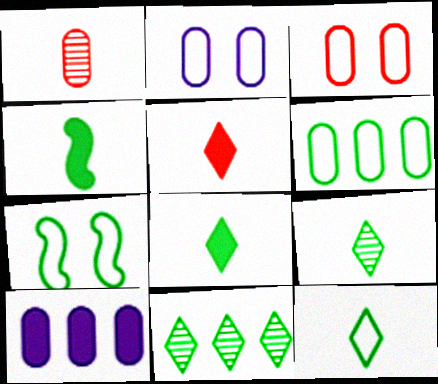[[6, 7, 12], 
[8, 9, 12]]